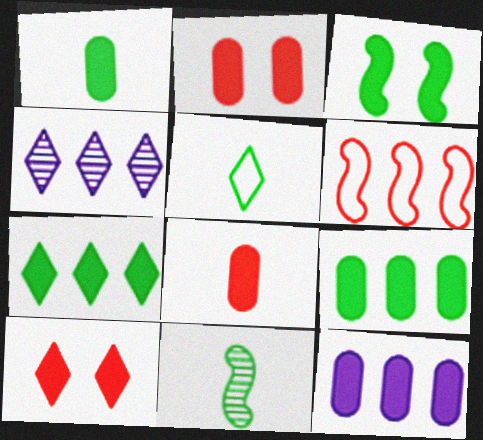[[1, 2, 12], 
[1, 3, 7], 
[1, 5, 11], 
[4, 5, 10], 
[4, 6, 9]]